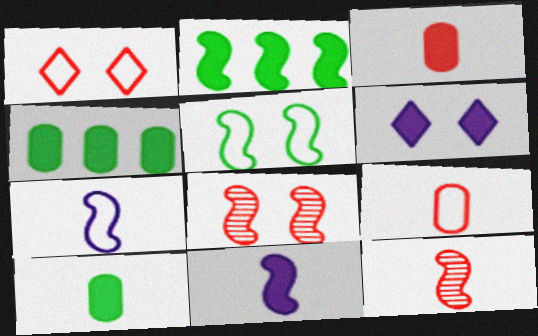[[2, 3, 6], 
[2, 7, 8]]